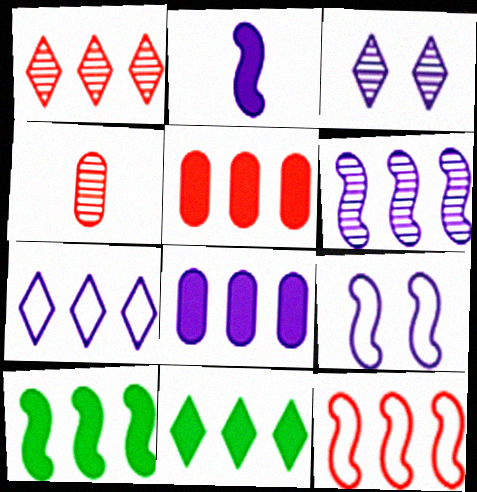[[1, 5, 12], 
[1, 7, 11], 
[2, 6, 9], 
[4, 9, 11], 
[6, 7, 8], 
[6, 10, 12]]